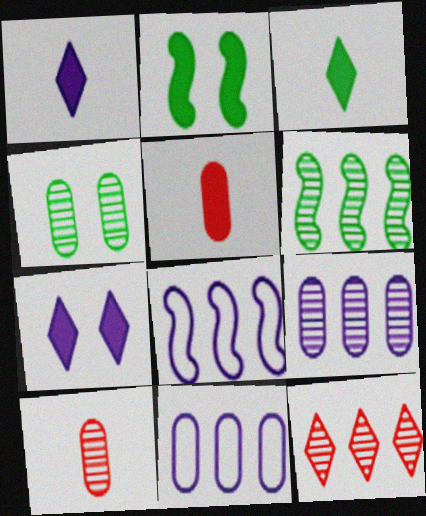[[4, 5, 11], 
[4, 9, 10], 
[6, 9, 12]]